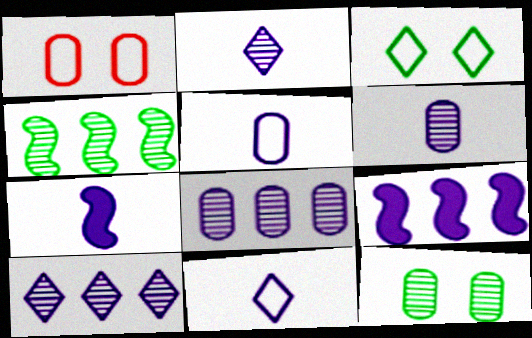[[2, 5, 7], 
[6, 7, 11]]